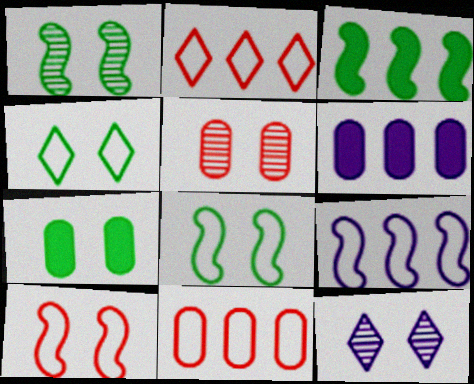[[1, 4, 7], 
[1, 5, 12], 
[7, 10, 12]]